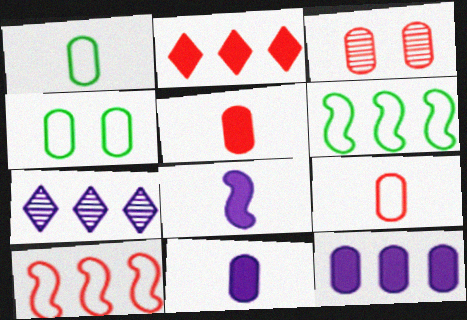[[1, 3, 12]]